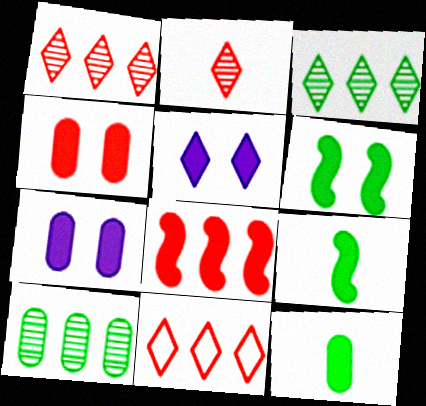[[4, 5, 6], 
[5, 8, 12]]